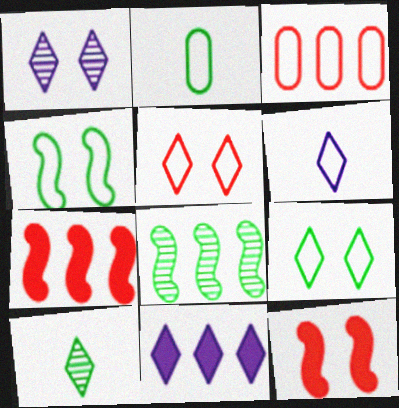[[1, 2, 7], 
[1, 6, 11], 
[3, 4, 6], 
[3, 8, 11], 
[5, 10, 11]]